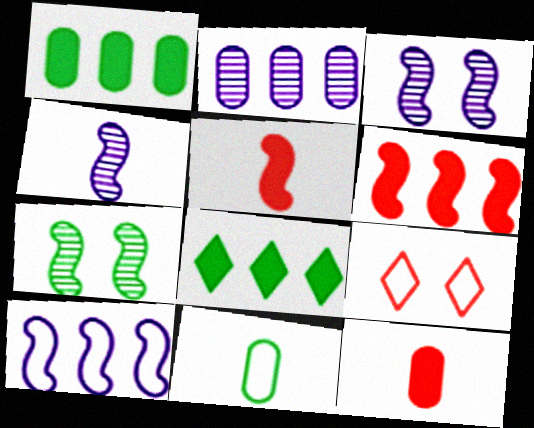[[1, 4, 9], 
[5, 7, 10], 
[7, 8, 11], 
[9, 10, 11]]